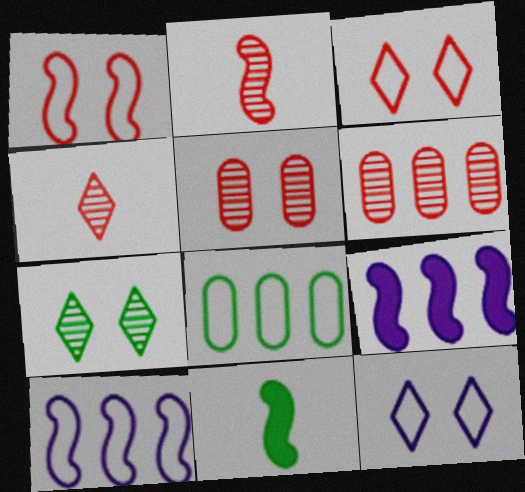[[6, 11, 12], 
[7, 8, 11]]